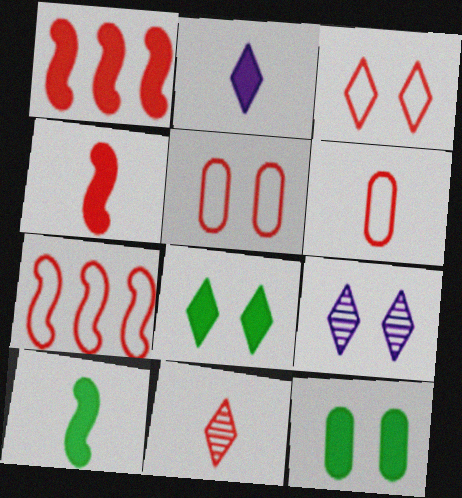[[1, 2, 12], 
[1, 5, 11], 
[3, 6, 7], 
[3, 8, 9], 
[4, 6, 11]]